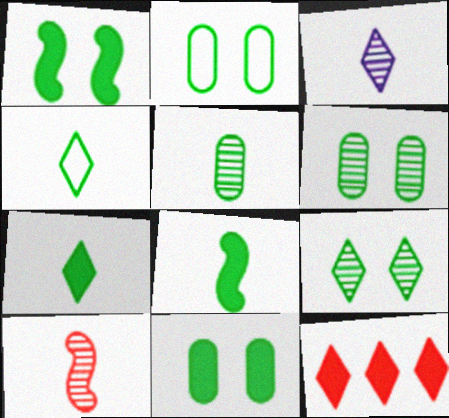[[1, 2, 9], 
[2, 6, 11], 
[3, 5, 10], 
[4, 5, 8]]